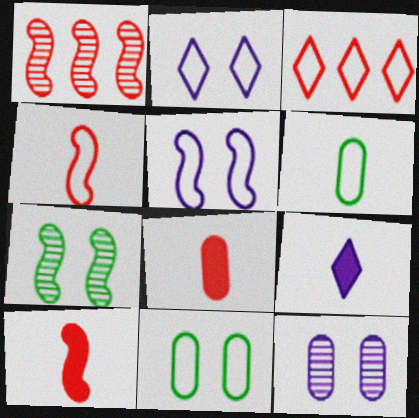[[1, 9, 11], 
[3, 5, 6]]